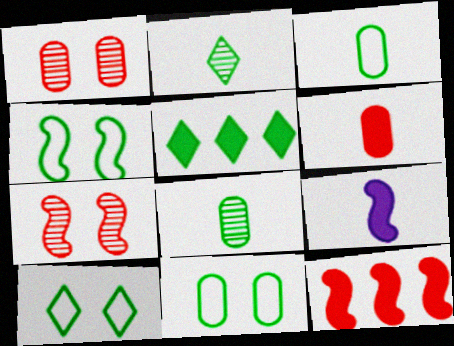[[2, 5, 10], 
[4, 5, 8], 
[4, 10, 11]]